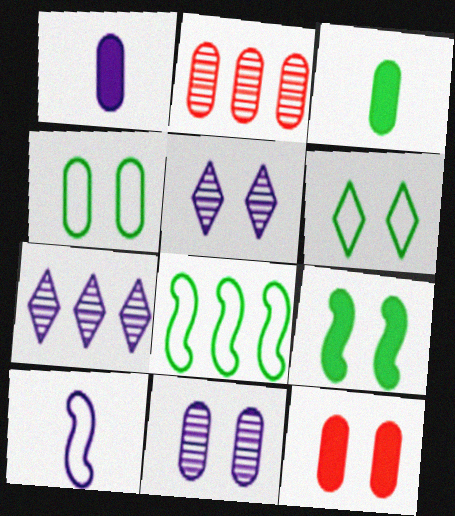[[1, 2, 4], 
[4, 11, 12]]